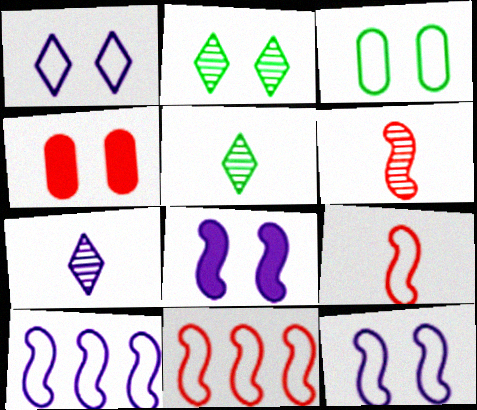[[2, 4, 12], 
[4, 5, 10]]